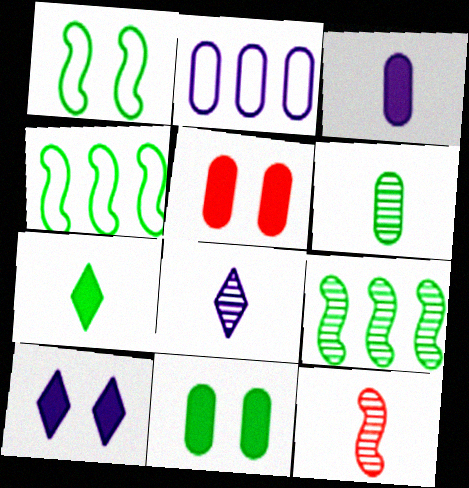[[2, 5, 6], 
[4, 5, 8], 
[6, 8, 12]]